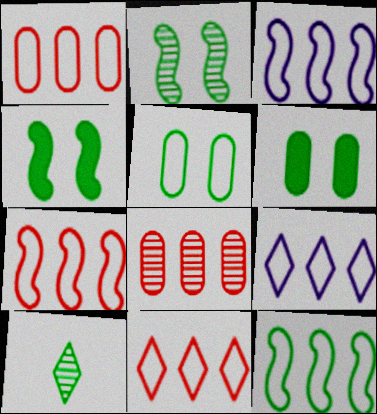[[1, 7, 11], 
[1, 9, 12], 
[3, 7, 12], 
[6, 10, 12]]